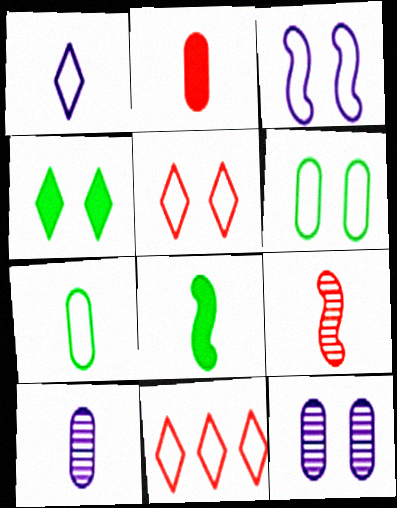[[2, 7, 10], 
[3, 5, 6], 
[3, 7, 11], 
[8, 11, 12]]